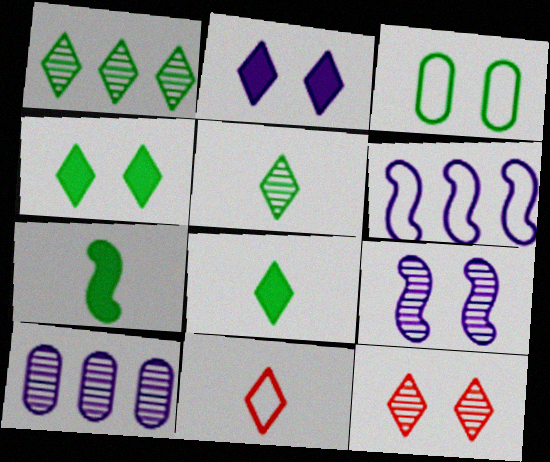[[1, 2, 11], 
[1, 3, 7], 
[3, 6, 11]]